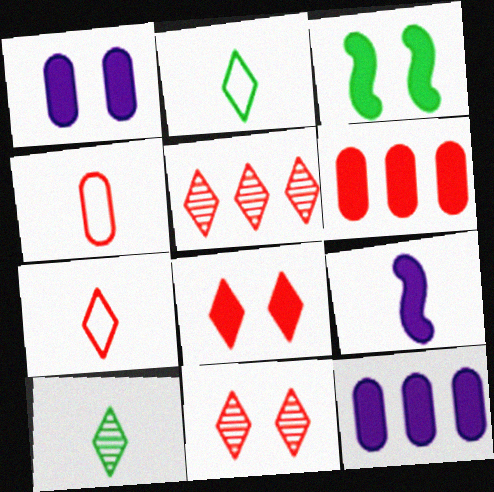[[1, 3, 8], 
[4, 9, 10], 
[5, 7, 8]]